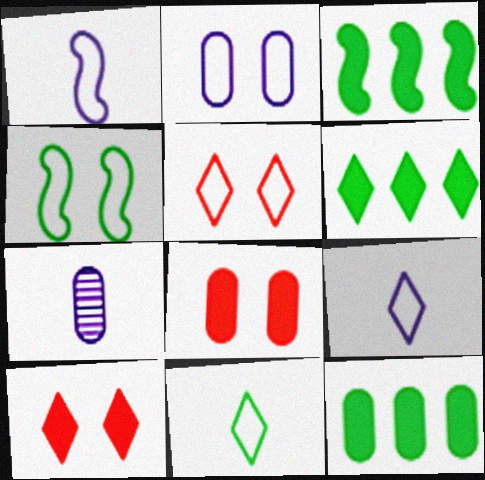[[2, 4, 5], 
[3, 5, 7], 
[3, 6, 12]]